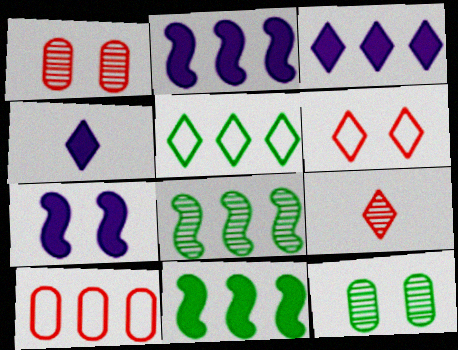[[3, 8, 10], 
[6, 7, 12]]